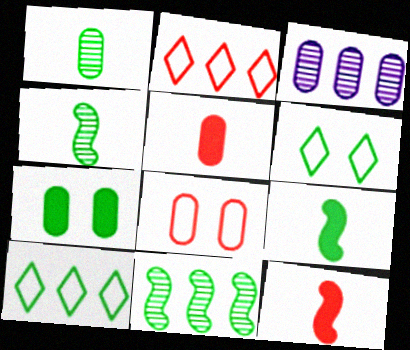[[3, 6, 12], 
[4, 7, 10]]